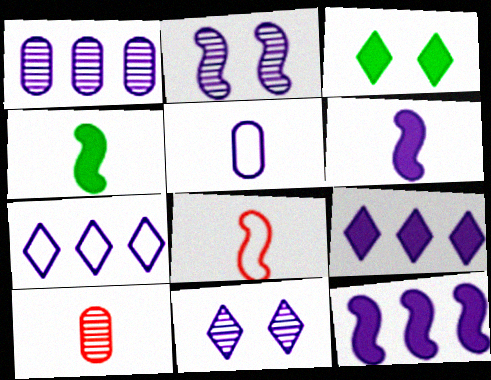[[1, 3, 8], 
[1, 7, 12], 
[2, 5, 9], 
[5, 11, 12]]